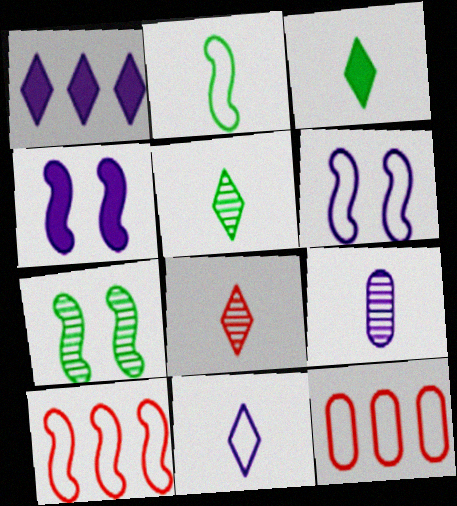[[1, 6, 9], 
[2, 6, 10], 
[3, 8, 11], 
[4, 5, 12]]